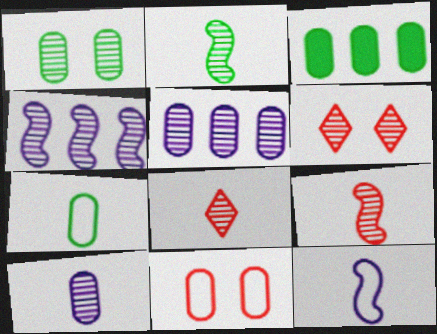[[1, 3, 7], 
[1, 4, 8], 
[2, 5, 6], 
[2, 8, 10], 
[3, 6, 12], 
[3, 10, 11]]